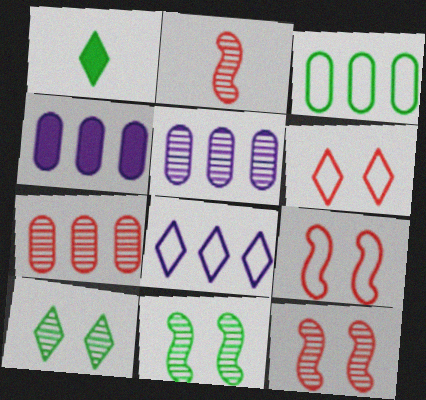[[1, 3, 11], 
[1, 5, 9], 
[2, 5, 10], 
[3, 4, 7]]